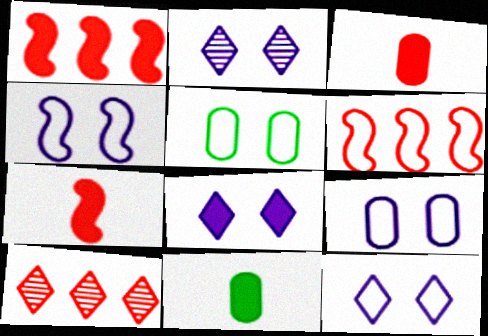[[1, 8, 11], 
[2, 6, 11], 
[2, 8, 12], 
[4, 9, 12], 
[4, 10, 11]]